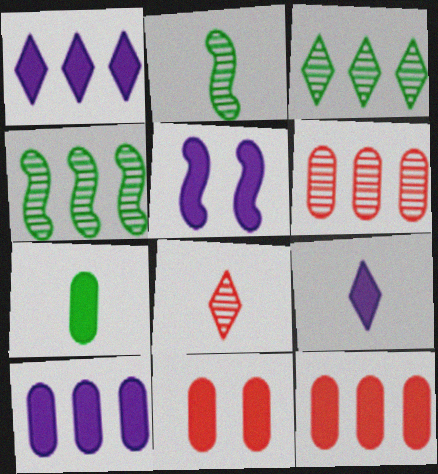[[5, 9, 10], 
[7, 10, 11]]